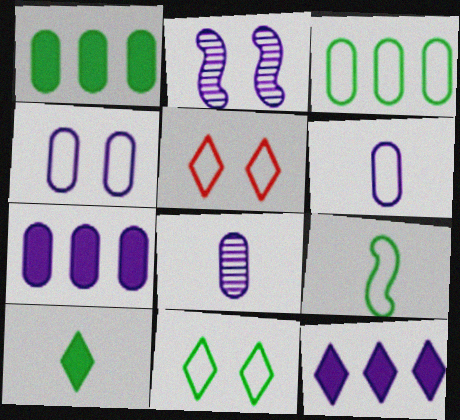[[2, 6, 12], 
[3, 9, 11], 
[4, 7, 8]]